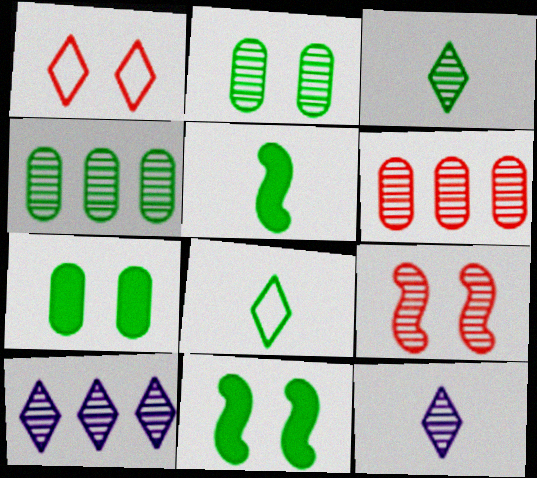[[4, 8, 11], 
[4, 9, 12]]